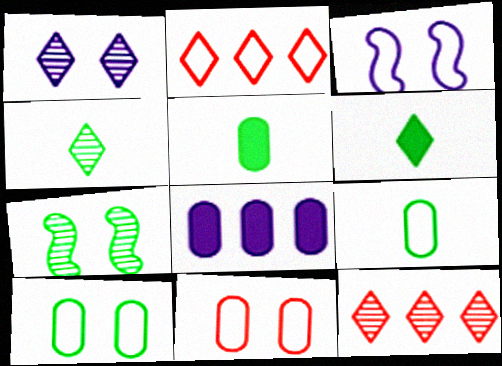[[1, 2, 6], 
[1, 4, 12], 
[2, 3, 9], 
[3, 5, 12]]